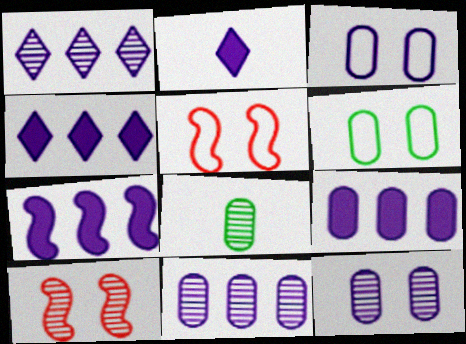[[1, 8, 10], 
[4, 5, 8], 
[4, 7, 9]]